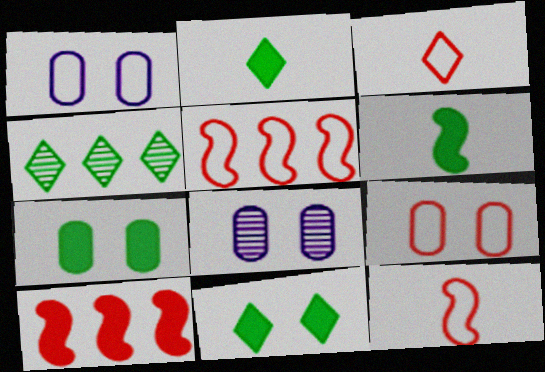[[2, 5, 8], 
[3, 5, 9], 
[7, 8, 9]]